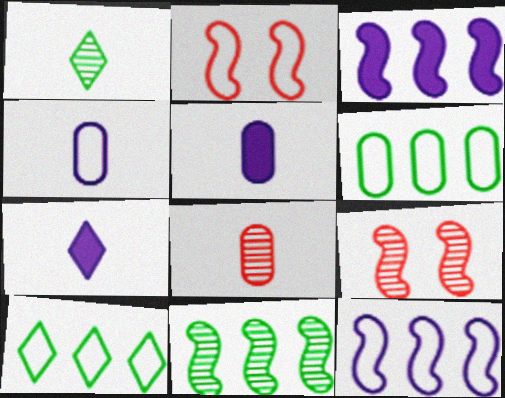[[2, 4, 10], 
[5, 9, 10], 
[6, 7, 9]]